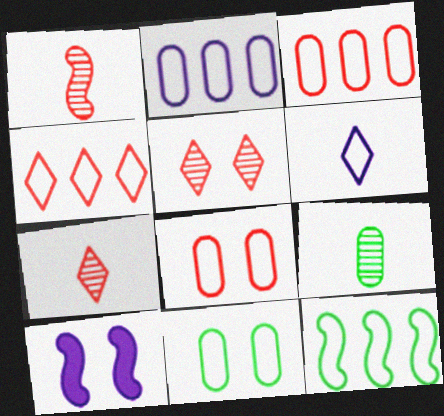[[1, 10, 12], 
[2, 4, 12], 
[4, 9, 10], 
[5, 10, 11], 
[6, 8, 12]]